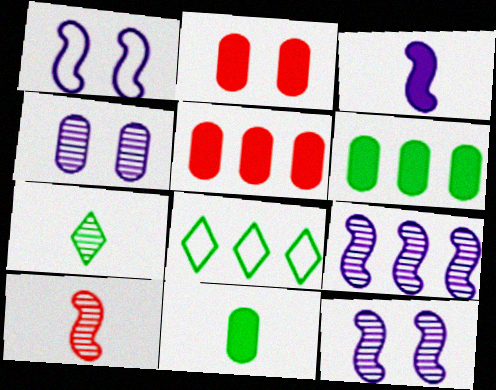[[1, 3, 9], 
[1, 5, 7], 
[5, 8, 9]]